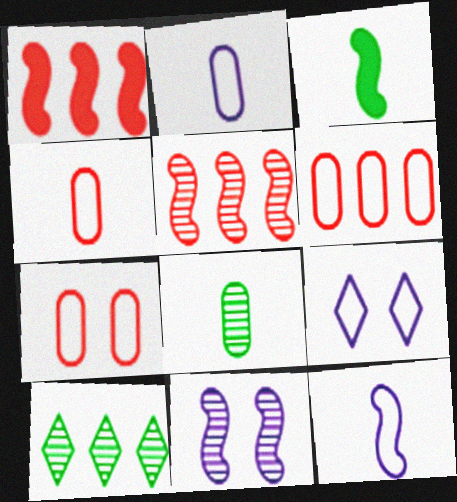[[1, 8, 9], 
[4, 6, 7]]